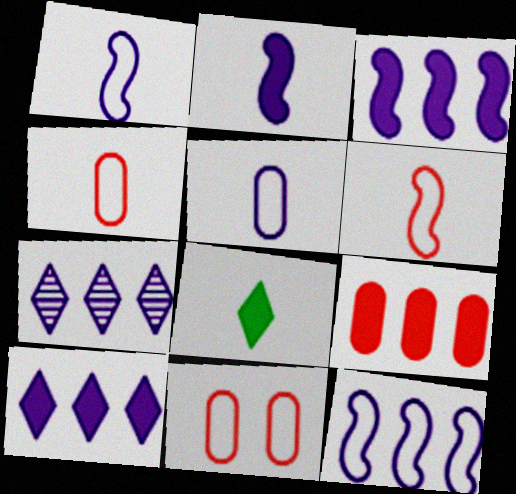[]